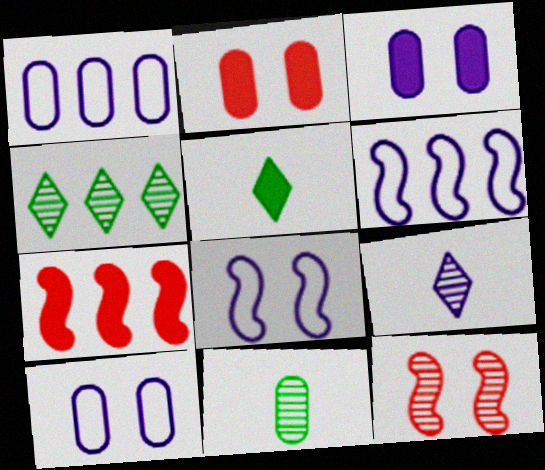[[1, 2, 11], 
[1, 4, 7], 
[1, 5, 12], 
[3, 5, 7], 
[3, 6, 9]]